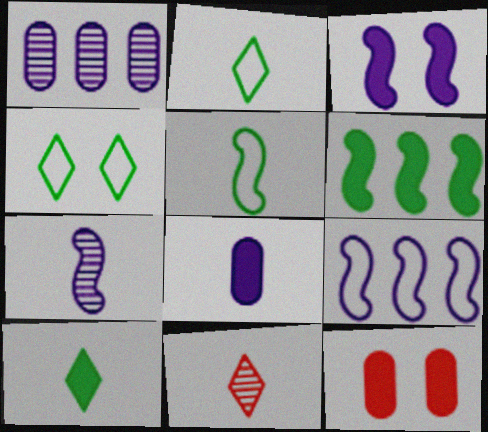[[3, 7, 9], 
[5, 8, 11]]